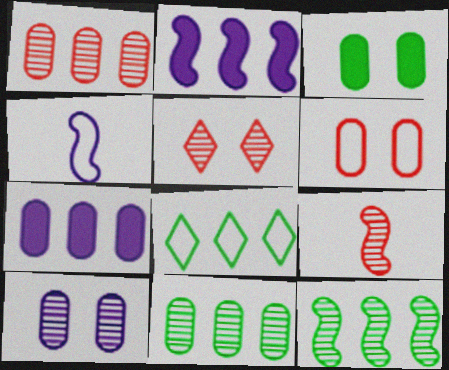[[1, 2, 8], 
[1, 5, 9], 
[3, 6, 10], 
[4, 6, 8]]